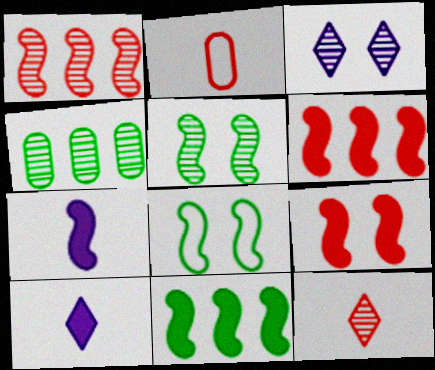[[1, 7, 8], 
[2, 3, 11], 
[7, 9, 11]]